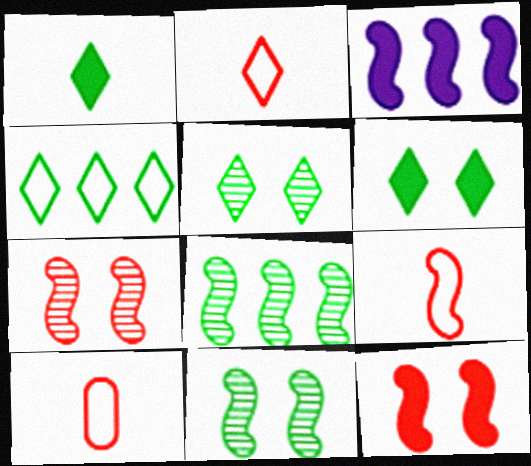[[1, 4, 5], 
[2, 9, 10], 
[3, 5, 10], 
[3, 9, 11]]